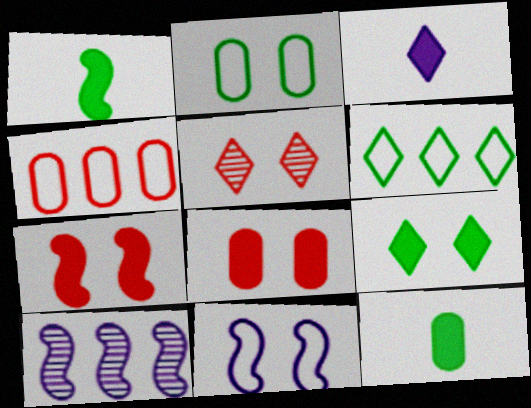[[3, 5, 6]]